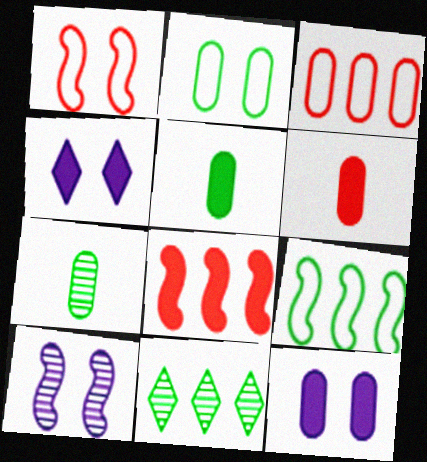[[3, 7, 12], 
[4, 5, 8]]